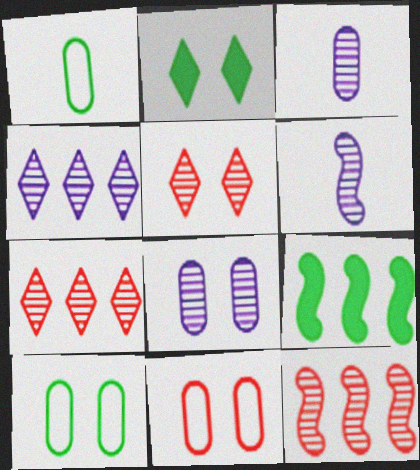[[4, 6, 8]]